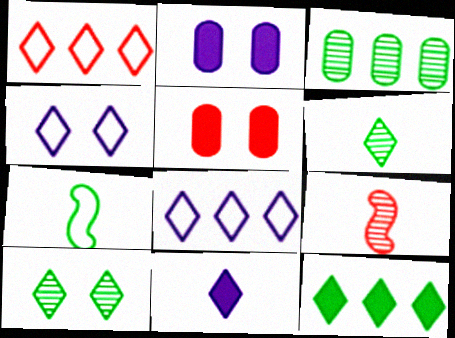[[1, 5, 9], 
[1, 10, 11]]